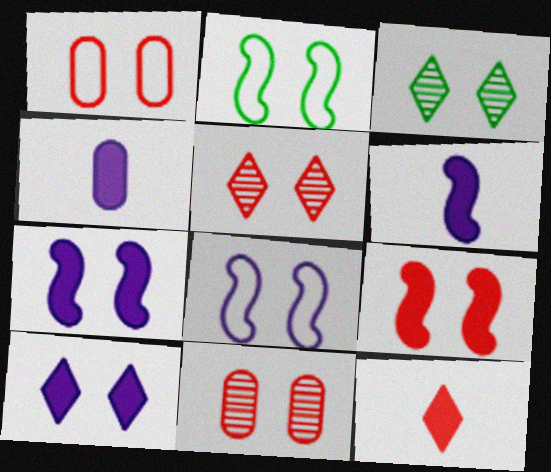[[1, 3, 7], 
[1, 5, 9], 
[2, 10, 11]]